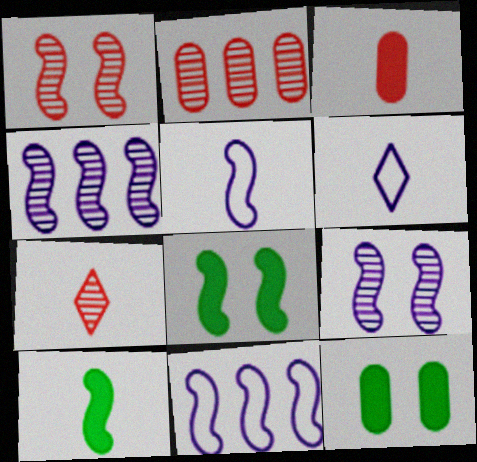[[1, 2, 7], 
[1, 10, 11], 
[2, 6, 8], 
[7, 11, 12]]